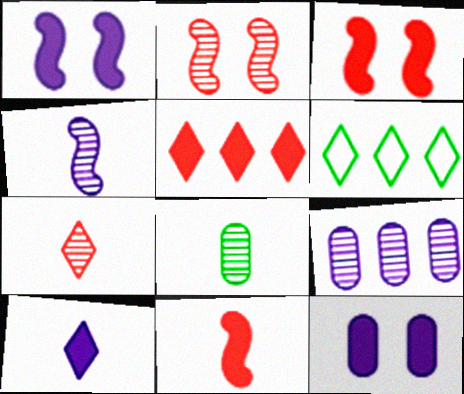[[4, 7, 8]]